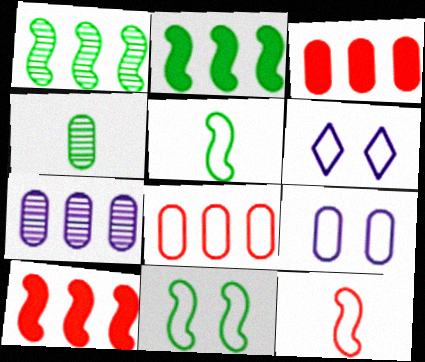[[3, 4, 9], 
[4, 6, 10], 
[5, 6, 8]]